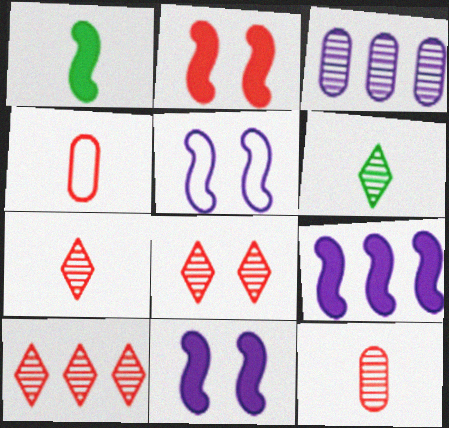[[1, 2, 9], 
[2, 4, 10], 
[7, 8, 10]]